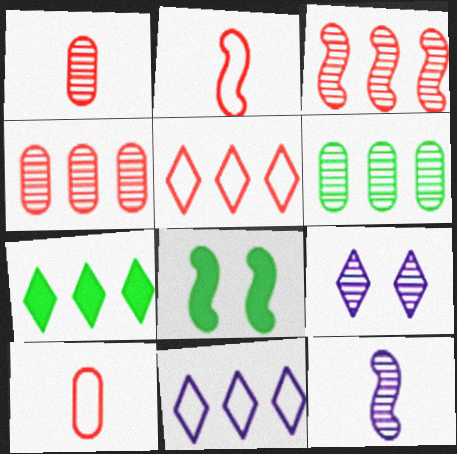[[1, 8, 11]]